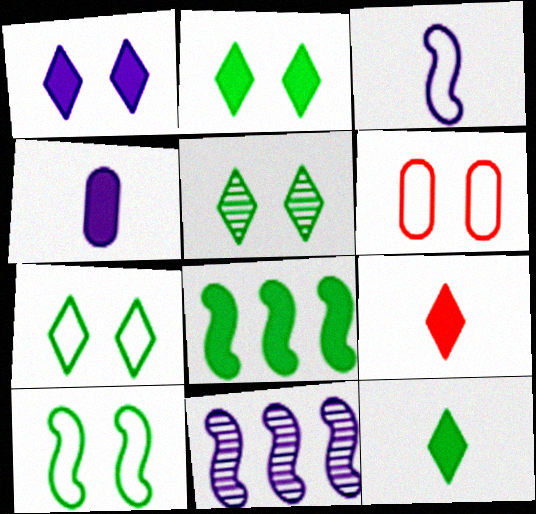[[2, 5, 7], 
[6, 11, 12]]